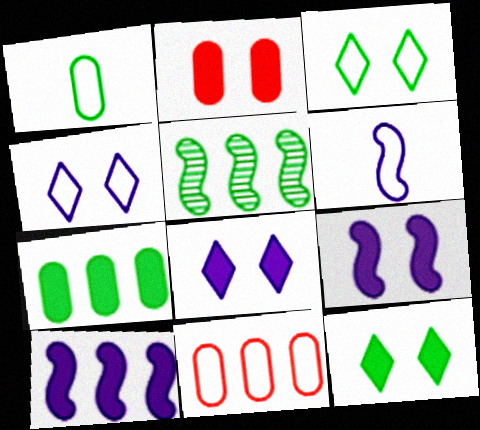[[1, 5, 12], 
[2, 9, 12], 
[3, 6, 11]]